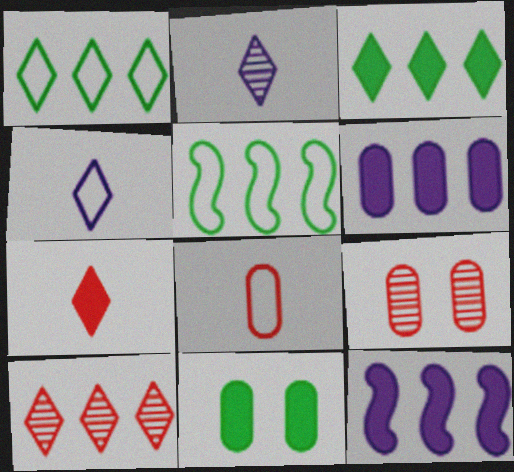[[5, 6, 10], 
[7, 11, 12]]